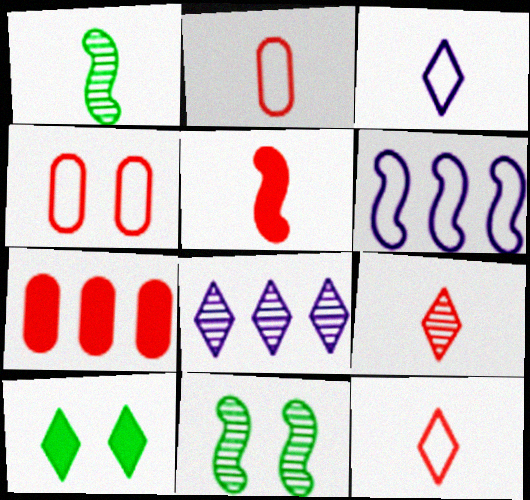[[2, 5, 9], 
[3, 7, 11], 
[5, 6, 11], 
[8, 10, 12]]